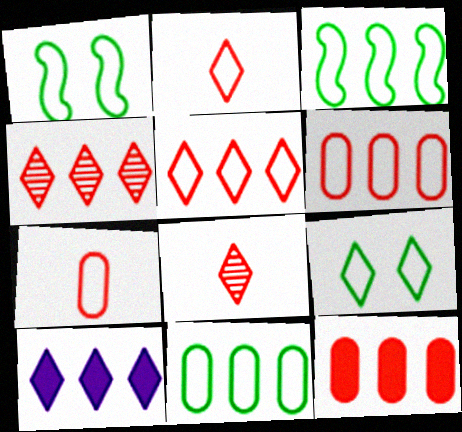[[8, 9, 10]]